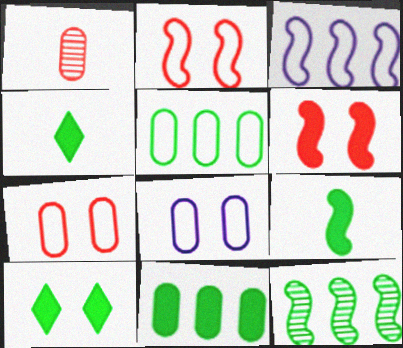[[1, 3, 10], 
[1, 8, 11], 
[9, 10, 11]]